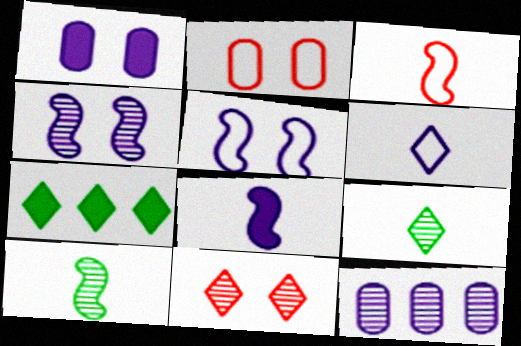[[3, 8, 10], 
[6, 7, 11], 
[10, 11, 12]]